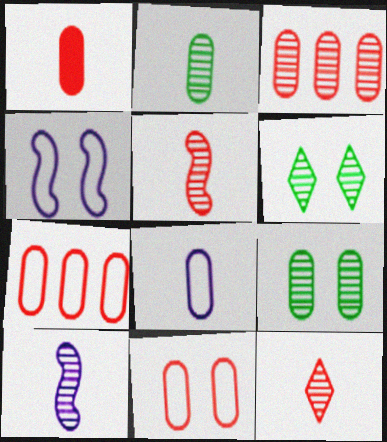[[1, 2, 8], 
[1, 3, 11], 
[2, 10, 12], 
[3, 6, 10]]